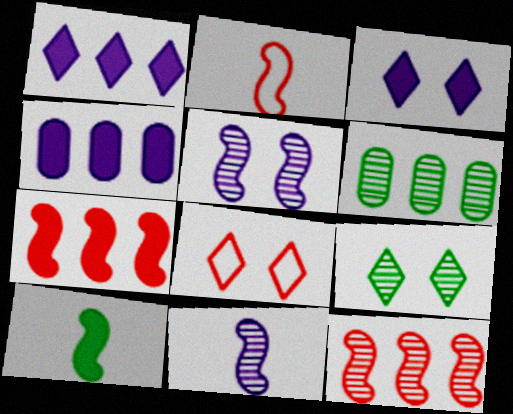[[2, 3, 6], 
[2, 4, 9], 
[2, 10, 11], 
[3, 8, 9]]